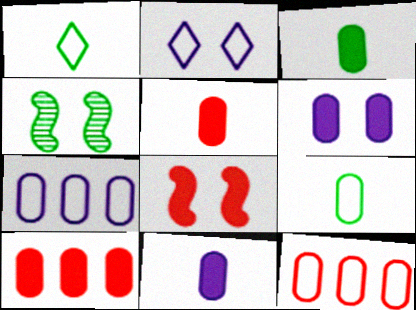[[3, 5, 11], 
[3, 6, 10]]